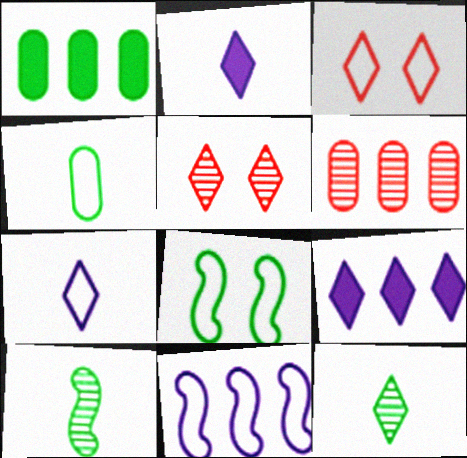[[1, 8, 12], 
[2, 6, 8], 
[3, 4, 11], 
[3, 9, 12]]